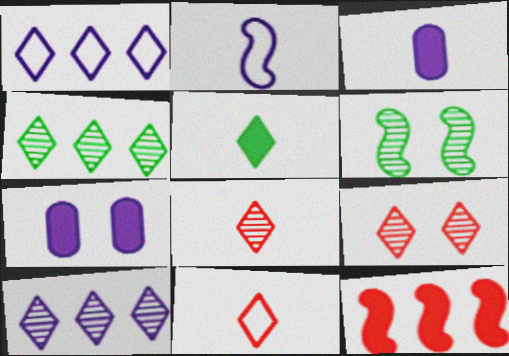[[1, 5, 9], 
[2, 6, 12], 
[2, 7, 10], 
[5, 7, 12]]